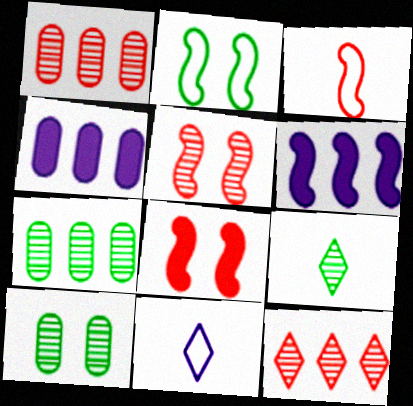[[7, 8, 11]]